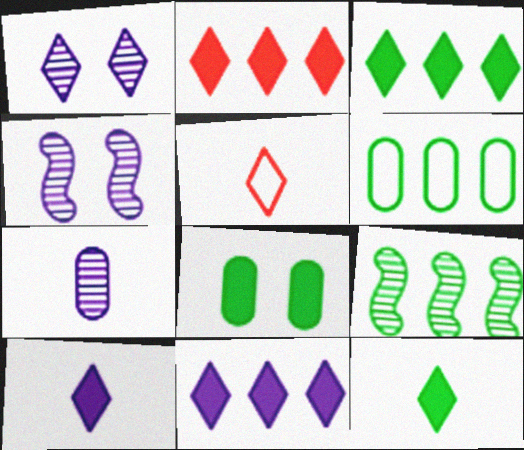[[1, 3, 5], 
[2, 3, 11], 
[3, 6, 9]]